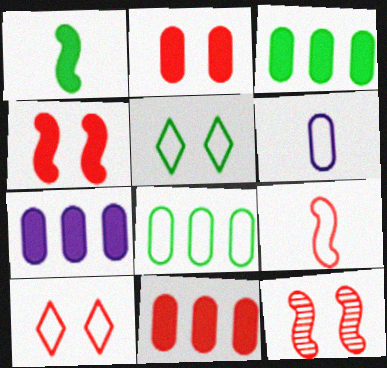[[2, 10, 12], 
[3, 7, 11]]